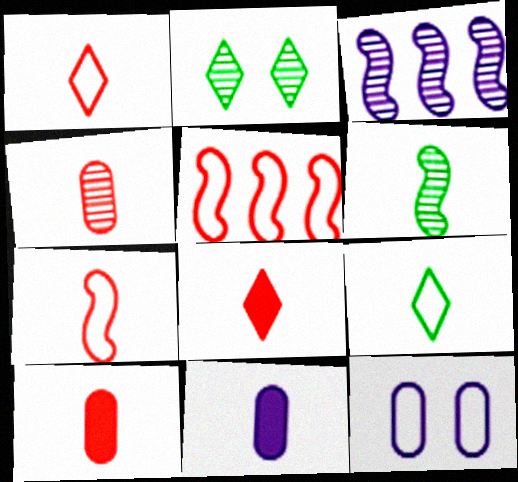[[1, 6, 11], 
[2, 3, 4], 
[2, 5, 11], 
[4, 7, 8], 
[5, 9, 12]]